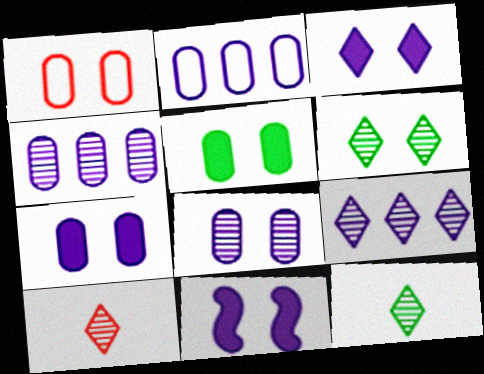[[1, 5, 8], 
[1, 6, 11], 
[3, 7, 11], 
[6, 9, 10]]